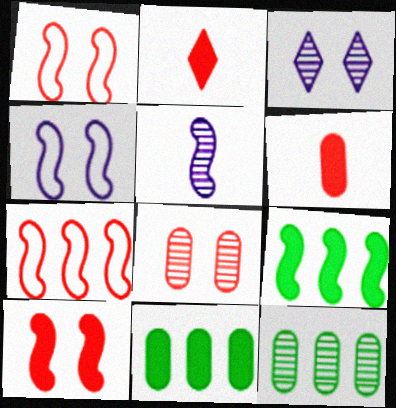[[1, 5, 9], 
[2, 4, 12], 
[2, 7, 8]]